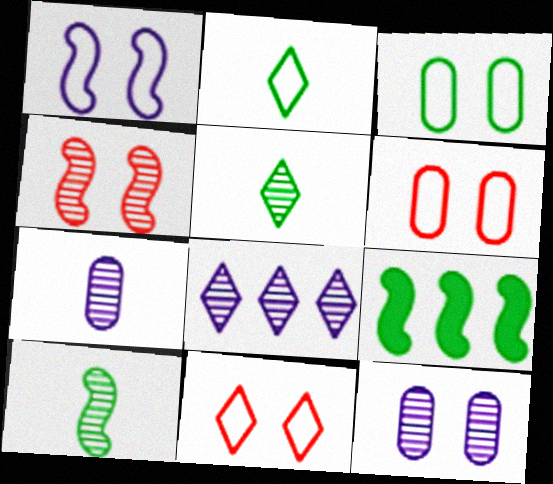[[1, 3, 11], 
[3, 5, 9], 
[7, 9, 11]]